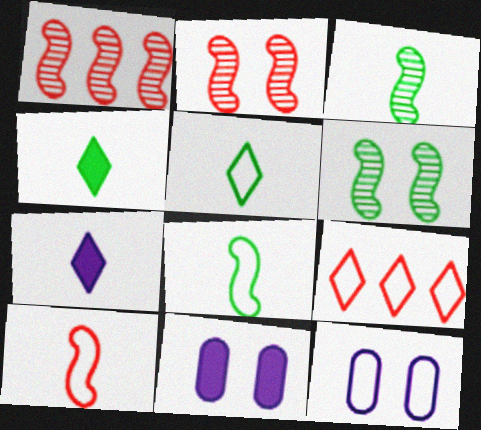[[1, 4, 12], 
[1, 5, 11], 
[3, 9, 11], 
[8, 9, 12]]